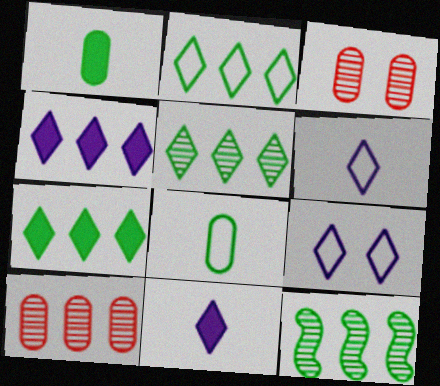[[2, 5, 7]]